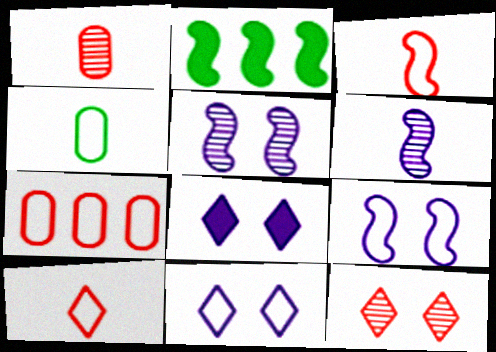[[1, 2, 11], 
[2, 3, 5]]